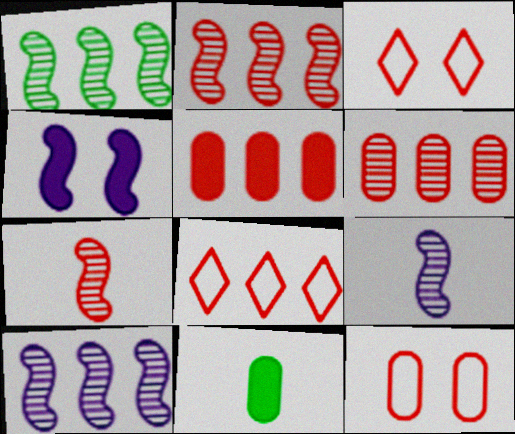[[1, 2, 10], 
[2, 5, 8], 
[3, 5, 7], 
[3, 10, 11]]